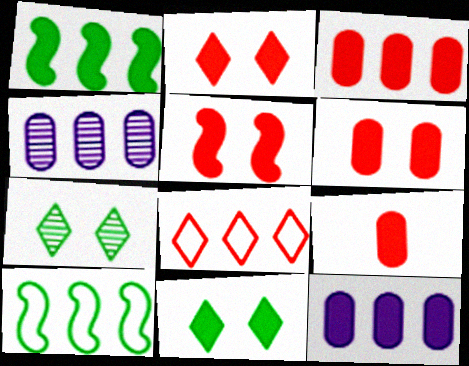[[1, 4, 8], 
[2, 5, 6], 
[3, 6, 9]]